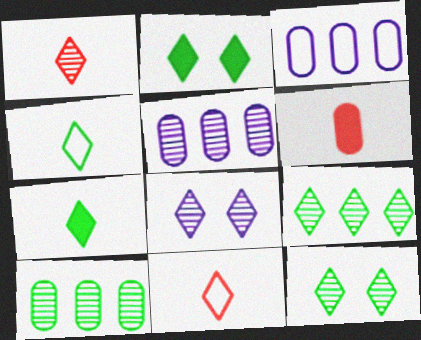[[1, 8, 9], 
[2, 4, 9]]